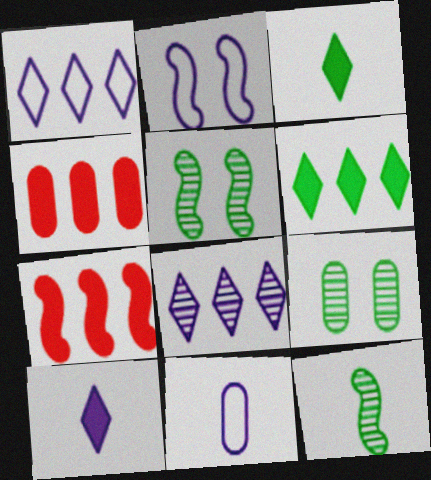[[1, 2, 11], 
[2, 7, 12], 
[4, 9, 11]]